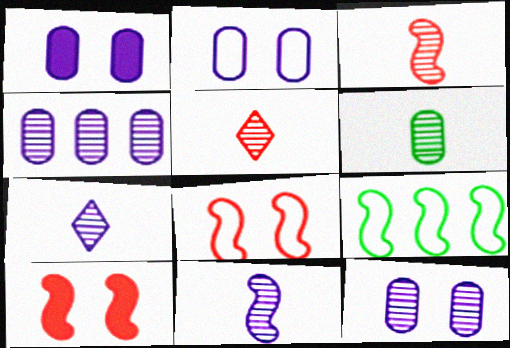[[1, 2, 12], 
[1, 5, 9], 
[3, 6, 7], 
[5, 6, 11], 
[9, 10, 11]]